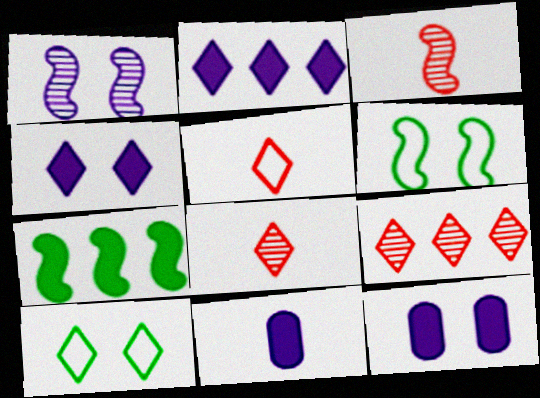[[2, 8, 10], 
[6, 9, 11]]